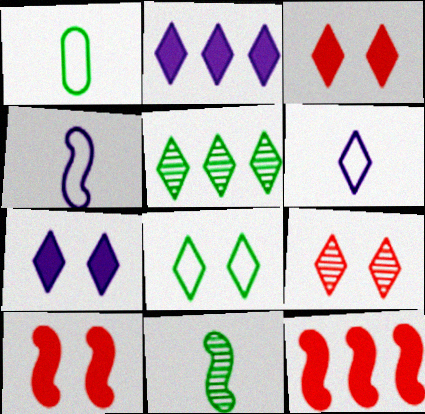[[3, 5, 6], 
[7, 8, 9]]